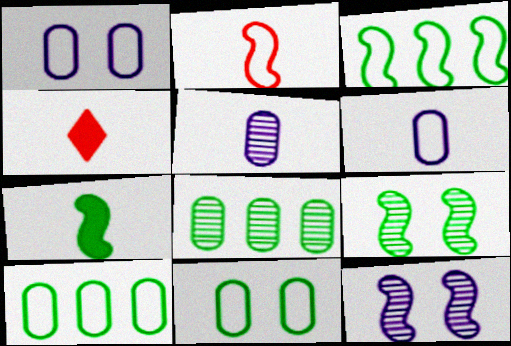[[3, 7, 9], 
[4, 10, 12]]